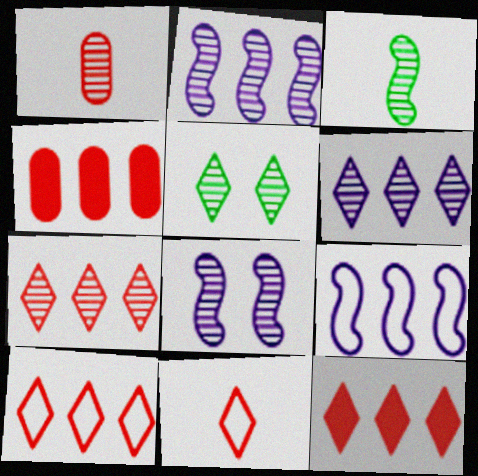[[1, 2, 5], 
[7, 10, 12]]